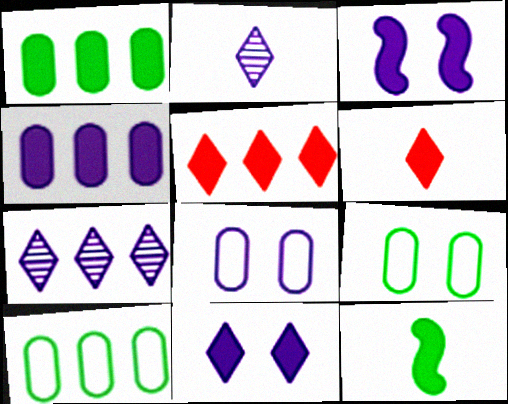[[1, 3, 6]]